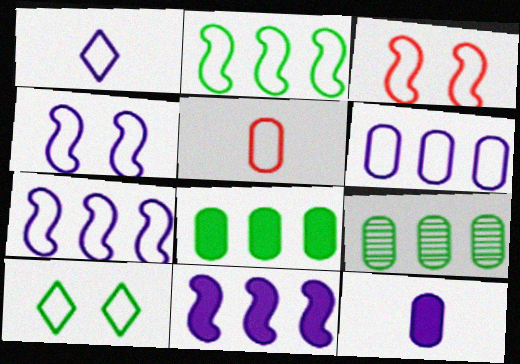[[1, 4, 6], 
[5, 7, 10]]